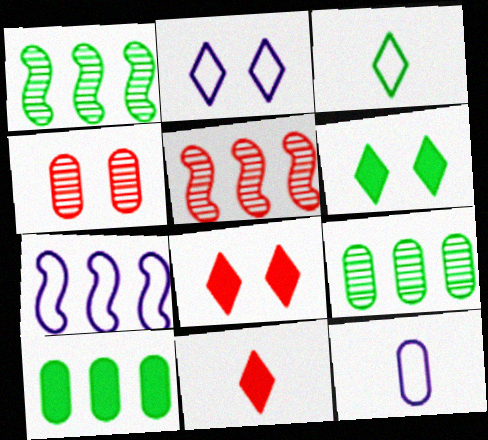[[1, 8, 12], 
[2, 7, 12], 
[4, 10, 12], 
[5, 6, 12]]